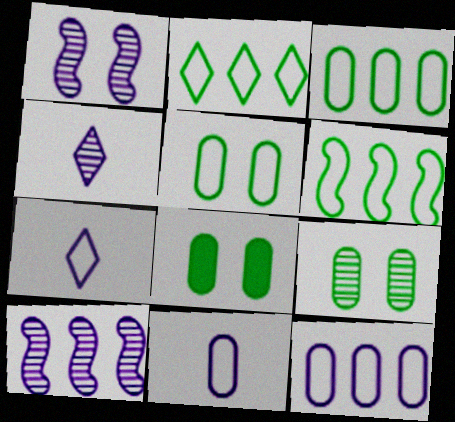[[2, 3, 6], 
[5, 8, 9]]